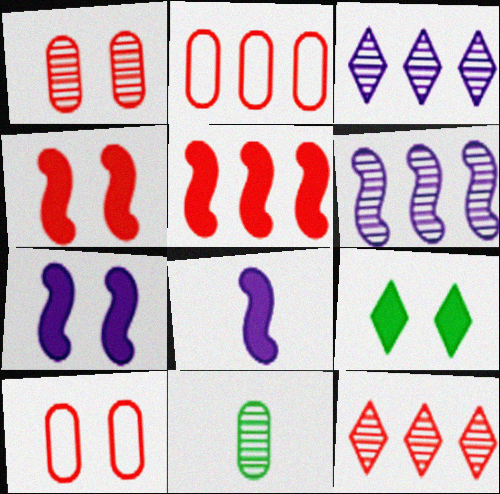[[2, 5, 12]]